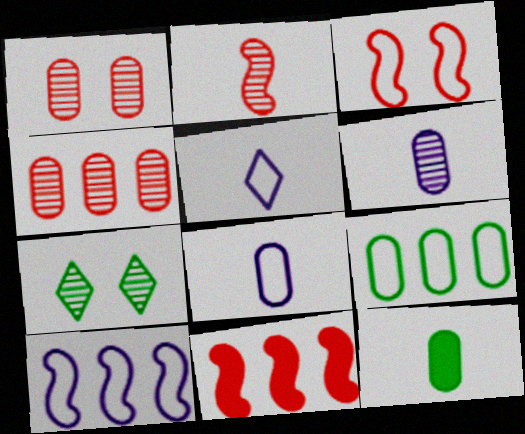[[2, 3, 11], 
[2, 5, 12], 
[3, 5, 9], 
[7, 8, 11]]